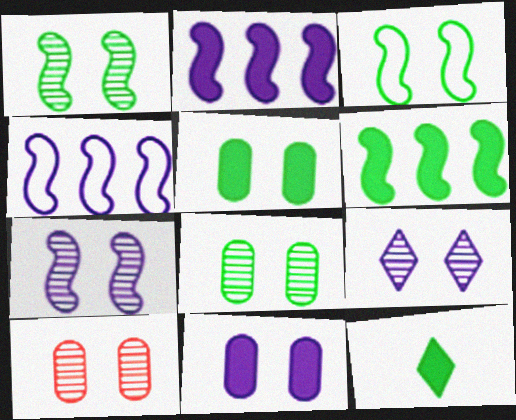[[1, 9, 10], 
[4, 10, 12], 
[5, 6, 12]]